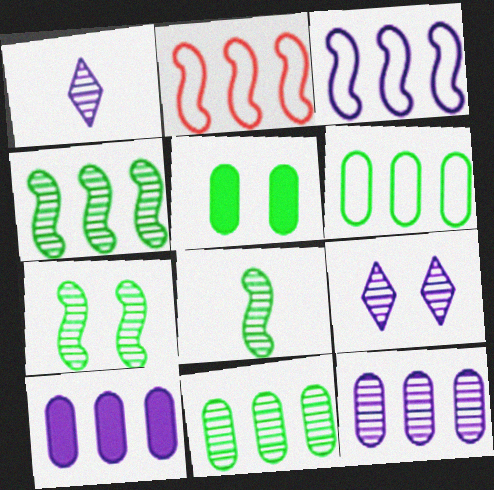[[1, 2, 5], 
[4, 7, 8]]